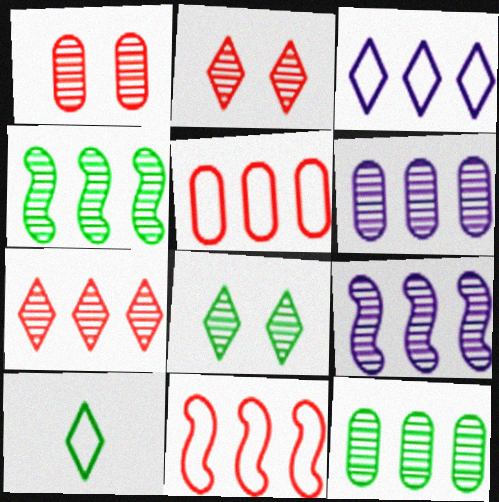[[4, 6, 7], 
[7, 9, 12]]